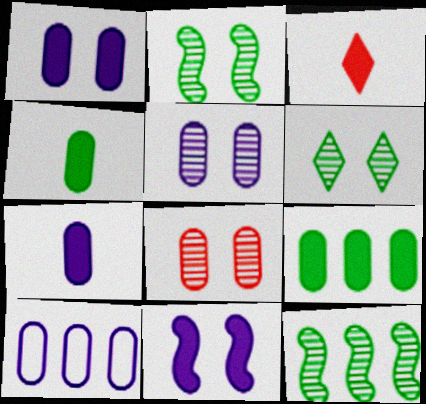[[2, 3, 10], 
[3, 9, 11], 
[4, 8, 10], 
[5, 7, 10]]